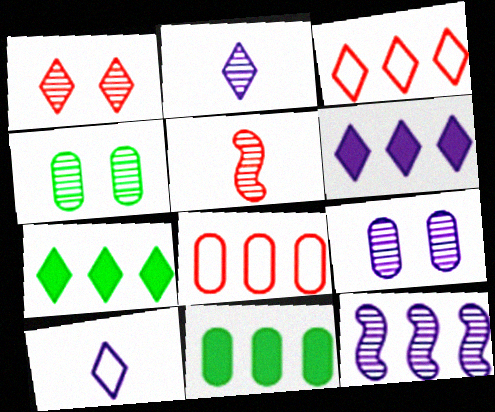[[1, 7, 10], 
[2, 9, 12], 
[3, 11, 12], 
[7, 8, 12]]